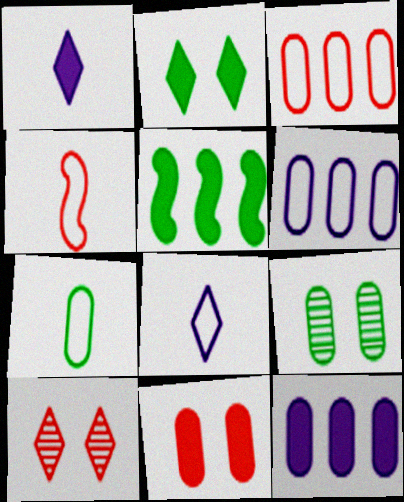[[1, 5, 11], 
[4, 7, 8]]